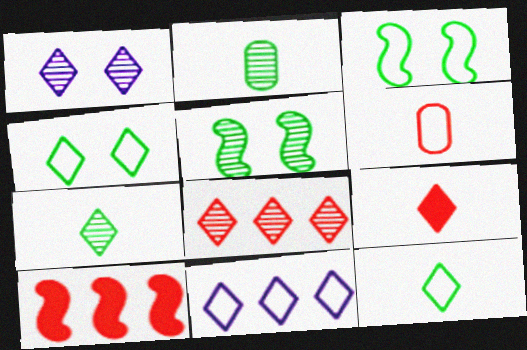[[1, 7, 8], 
[3, 6, 11]]